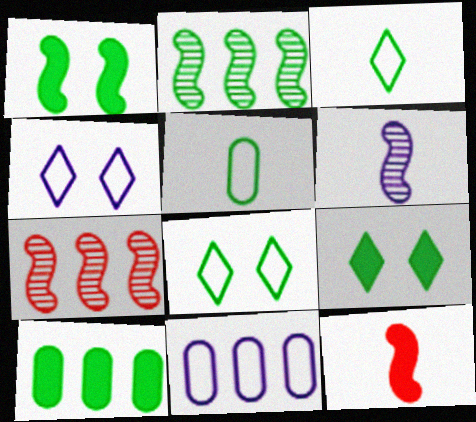[[2, 5, 9]]